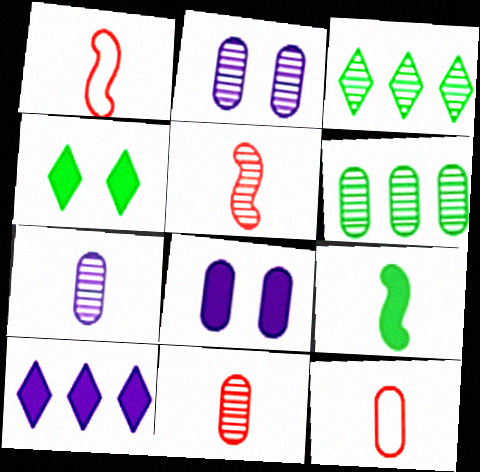[[1, 3, 8], 
[2, 3, 5], 
[2, 6, 11], 
[6, 8, 12]]